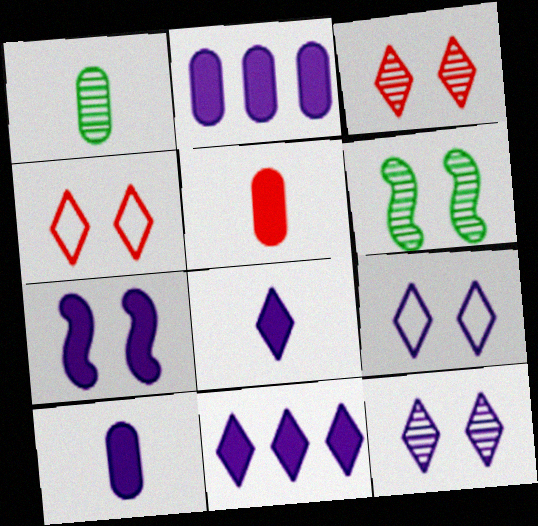[[2, 7, 8], 
[7, 10, 11]]